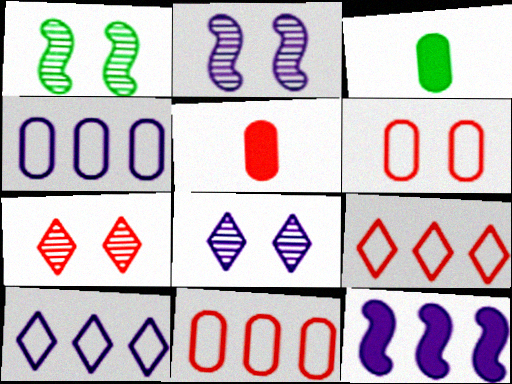[[1, 5, 10], 
[2, 3, 9]]